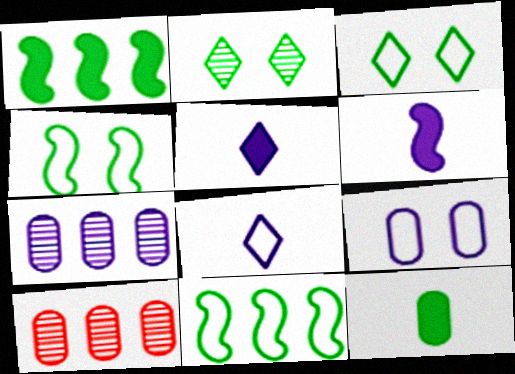[[2, 11, 12], 
[3, 6, 10], 
[4, 5, 10], 
[9, 10, 12]]